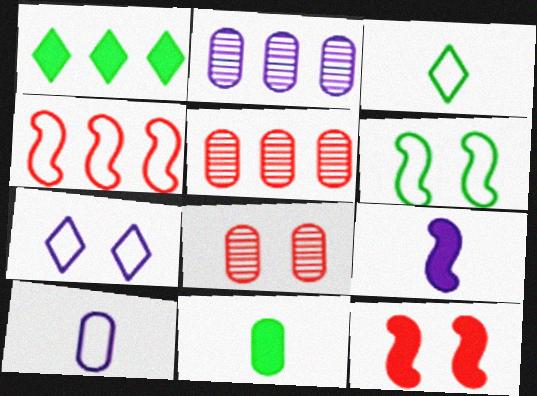[[1, 2, 4], 
[2, 3, 12], 
[2, 7, 9]]